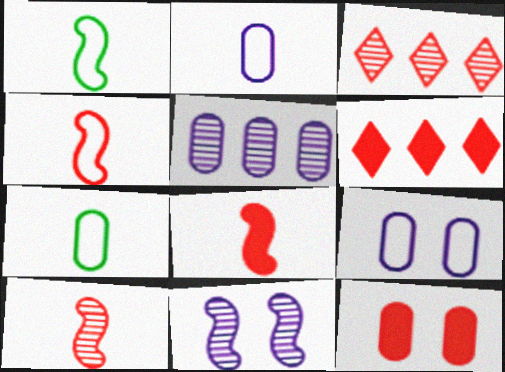[[3, 4, 12], 
[4, 8, 10], 
[5, 7, 12], 
[6, 7, 11], 
[6, 8, 12]]